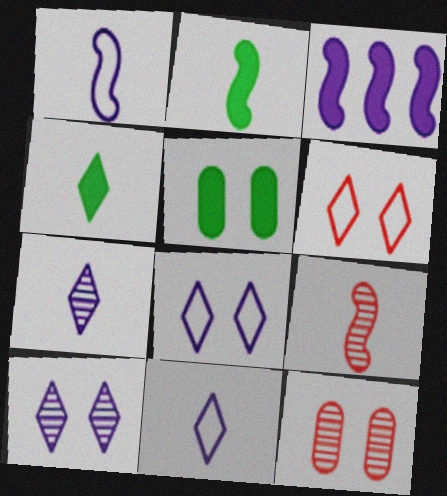[[1, 2, 9]]